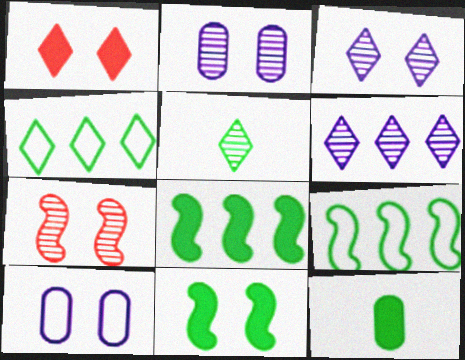[]